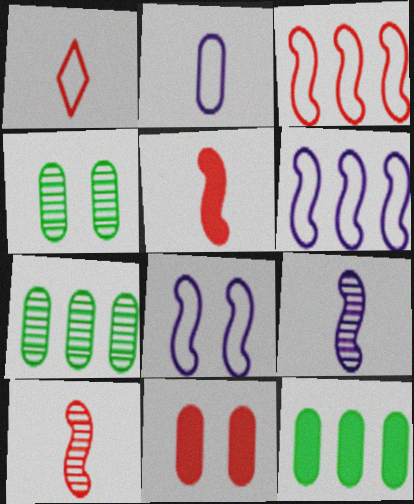[[2, 7, 11]]